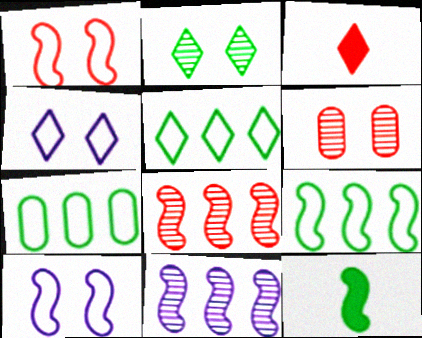[[1, 11, 12], 
[2, 7, 12], 
[5, 7, 9], 
[8, 10, 12]]